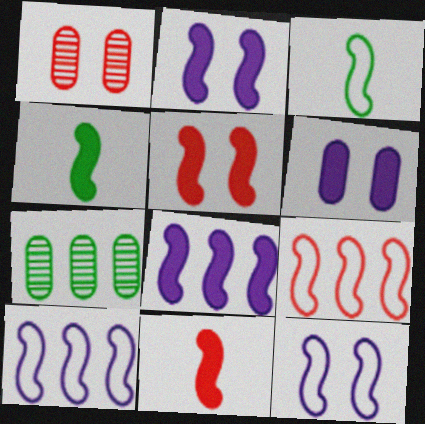[[3, 9, 12], 
[4, 5, 8]]